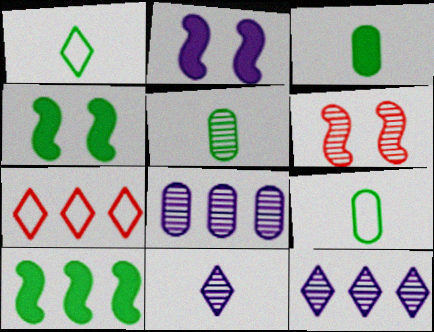[[2, 5, 7], 
[3, 5, 9], 
[5, 6, 12], 
[7, 8, 10]]